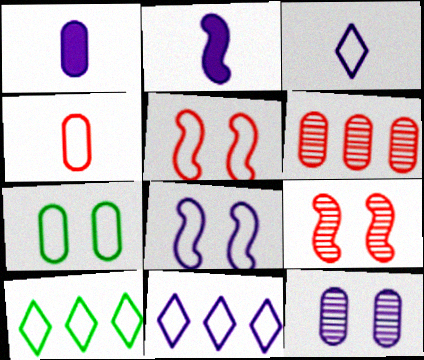[[1, 6, 7], 
[1, 9, 10], 
[2, 11, 12], 
[4, 8, 10]]